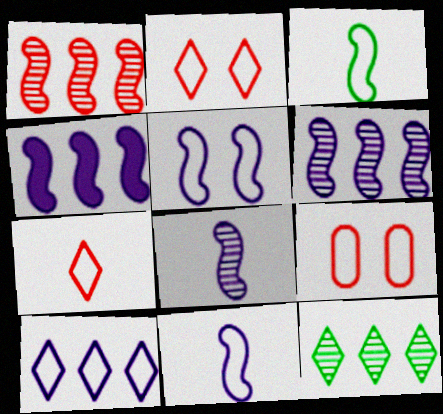[[3, 9, 10], 
[4, 5, 8]]